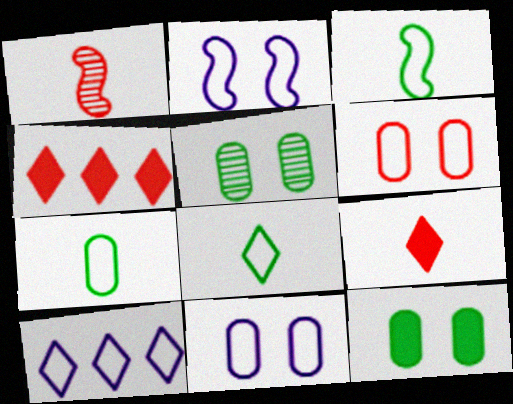[[1, 4, 6], 
[1, 10, 12], 
[3, 6, 10], 
[3, 7, 8]]